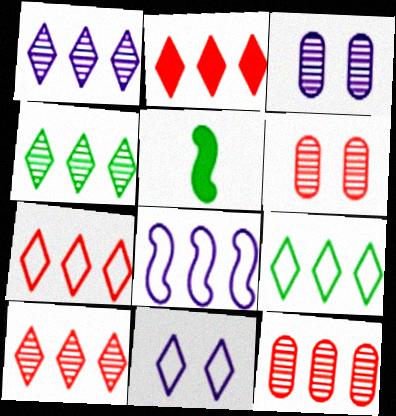[[1, 2, 9], 
[1, 4, 10], 
[2, 7, 10], 
[3, 5, 7], 
[5, 11, 12]]